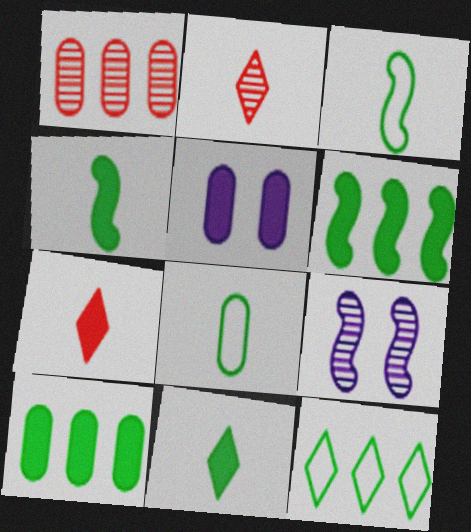[[1, 5, 8], 
[5, 6, 7]]